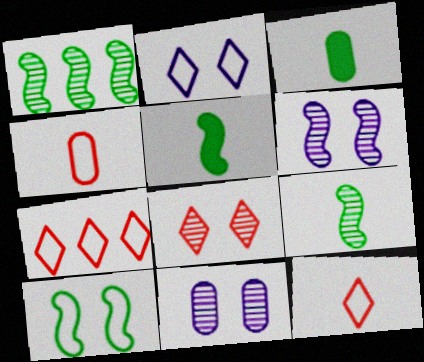[[1, 5, 10], 
[3, 6, 7], 
[5, 7, 11]]